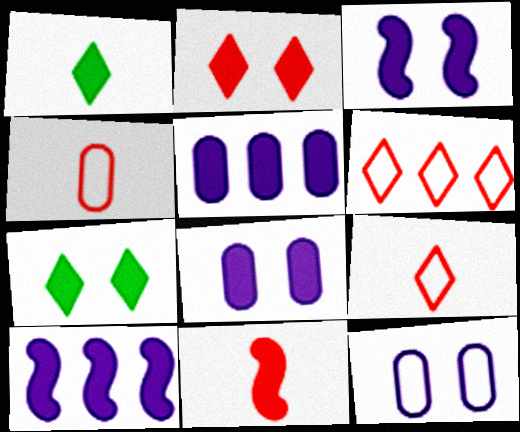[[5, 7, 11]]